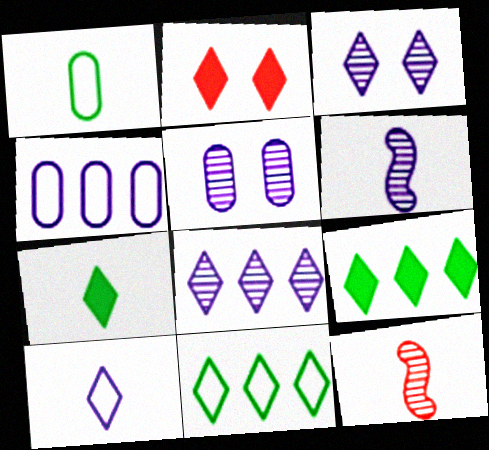[[5, 6, 8]]